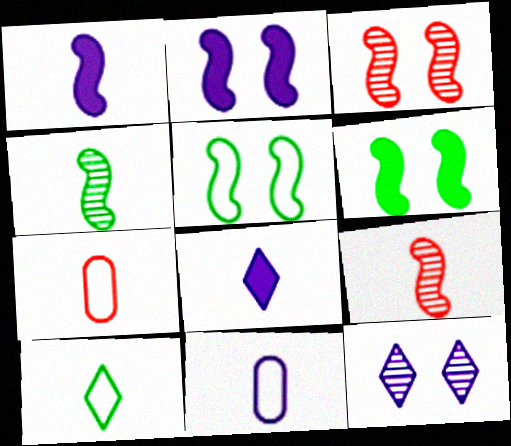[[2, 3, 5], 
[4, 7, 8]]